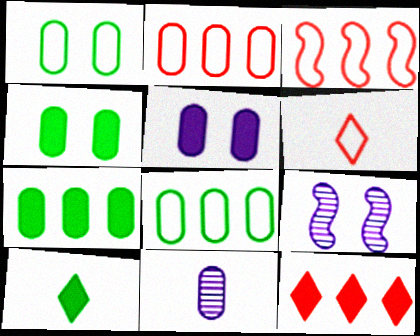[[2, 4, 11], 
[2, 9, 10], 
[6, 7, 9]]